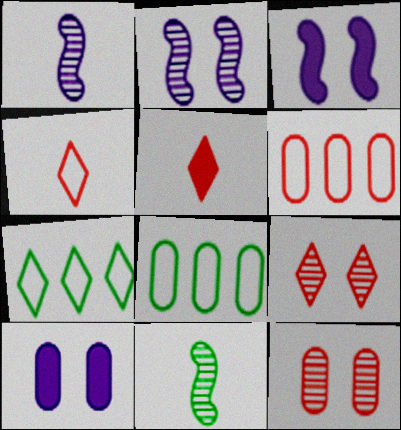[[2, 5, 8]]